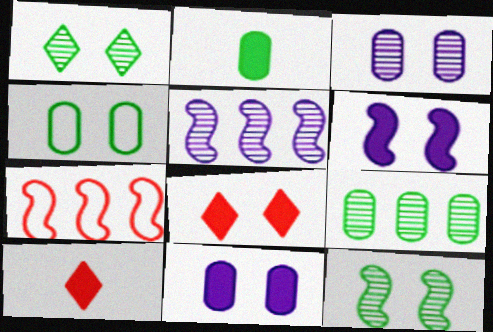[[2, 4, 9], 
[4, 5, 10]]